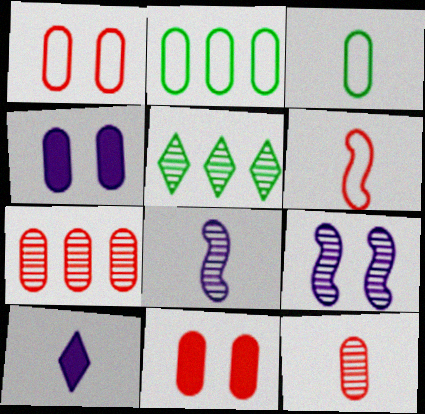[[2, 4, 12], 
[3, 4, 7], 
[4, 5, 6], 
[5, 9, 12]]